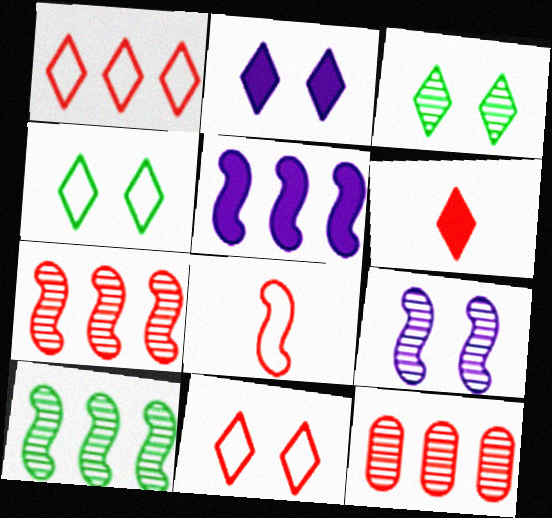[[2, 3, 11]]